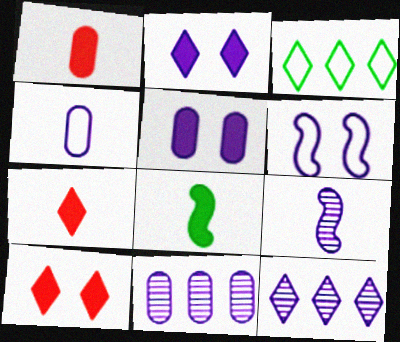[[4, 5, 11]]